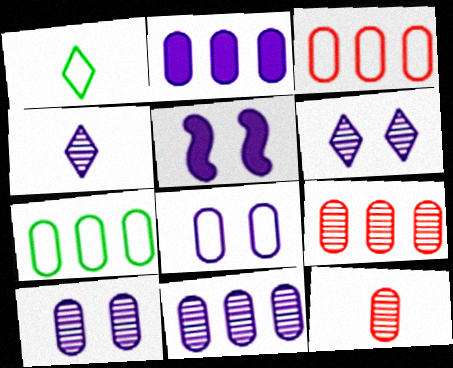[[1, 5, 9], 
[2, 7, 9], 
[5, 6, 8]]